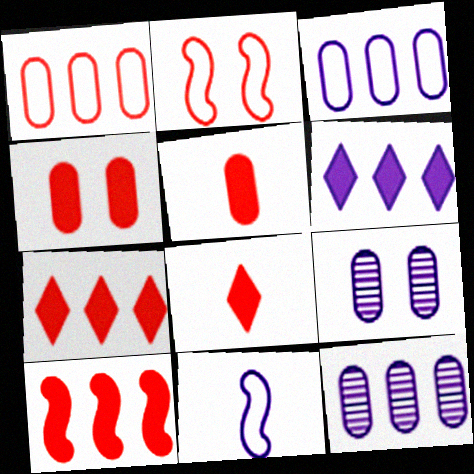[[4, 8, 10], 
[6, 9, 11]]